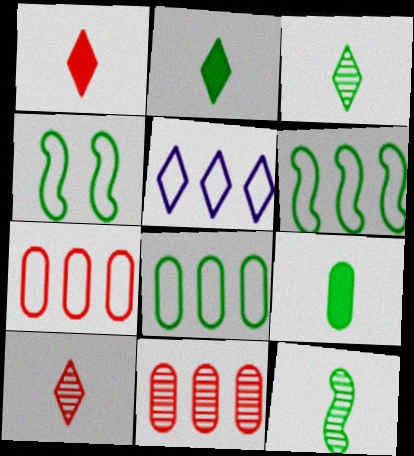[[5, 6, 7]]